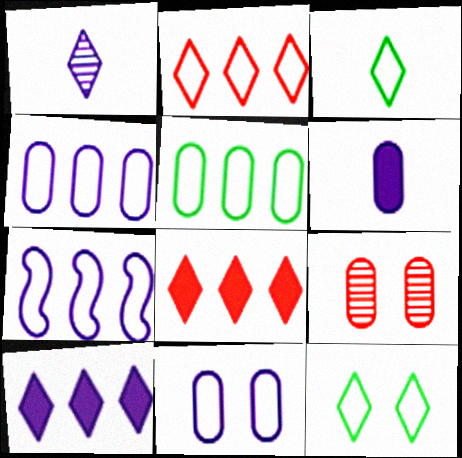[[1, 8, 12], 
[2, 5, 7], 
[5, 6, 9]]